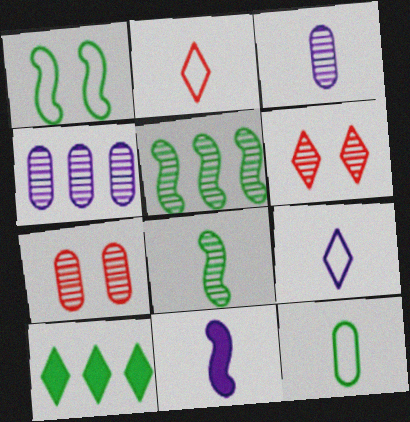[[3, 5, 6], 
[3, 9, 11], 
[4, 6, 8], 
[6, 9, 10]]